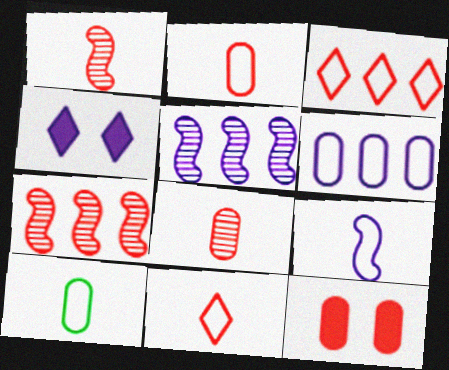[[1, 3, 12], 
[4, 7, 10], 
[7, 11, 12], 
[9, 10, 11]]